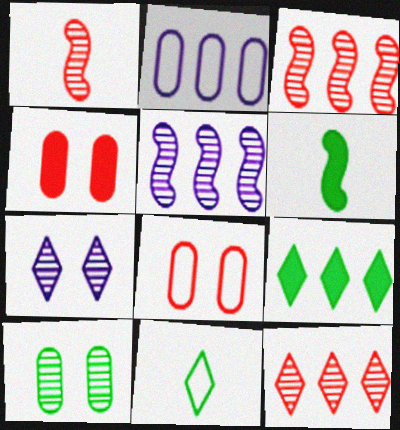[[2, 3, 9], 
[4, 5, 11]]